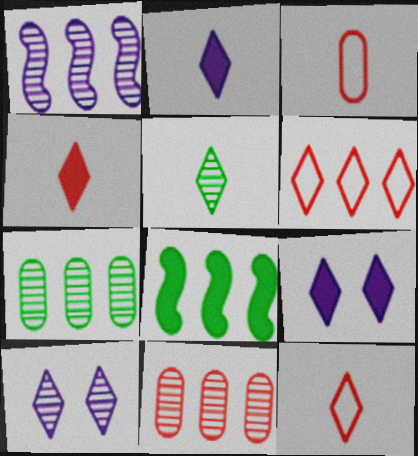[[2, 5, 12], 
[3, 8, 10], 
[5, 6, 9]]